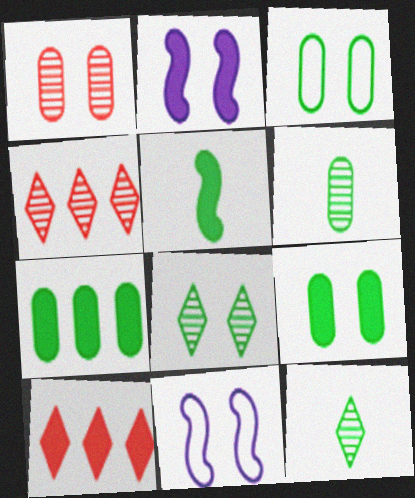[[3, 6, 7], 
[6, 10, 11]]